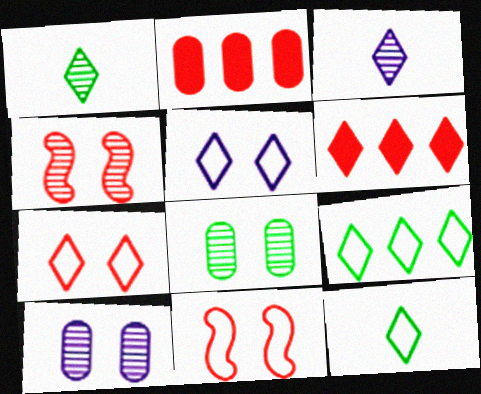[[1, 5, 6]]